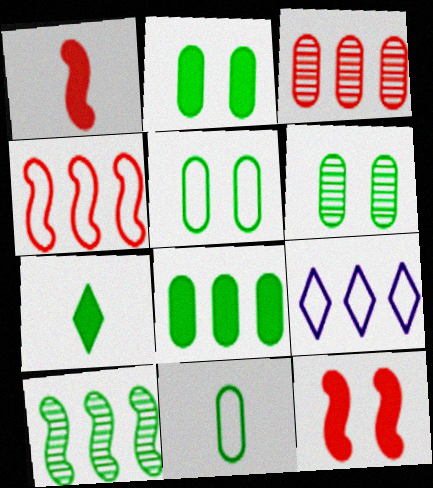[[1, 6, 9], 
[2, 5, 6], 
[5, 7, 10], 
[6, 8, 11]]